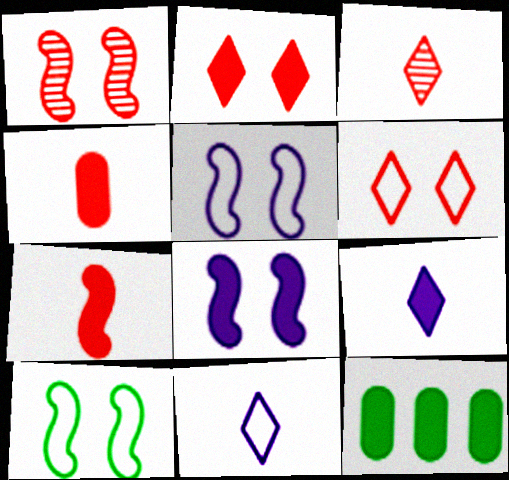[[1, 8, 10], 
[1, 11, 12], 
[3, 5, 12]]